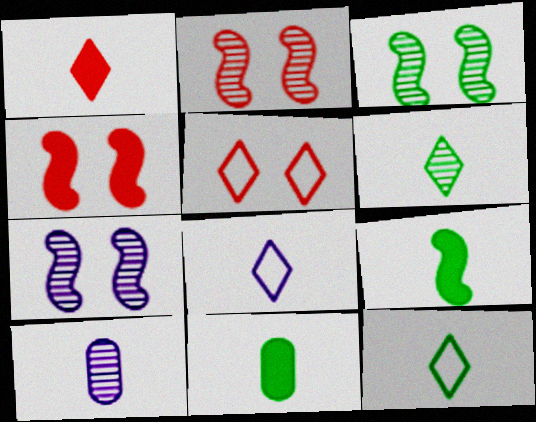[[1, 6, 8], 
[2, 3, 7]]